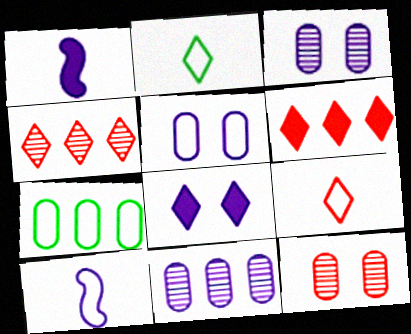[[2, 4, 8], 
[8, 10, 11]]